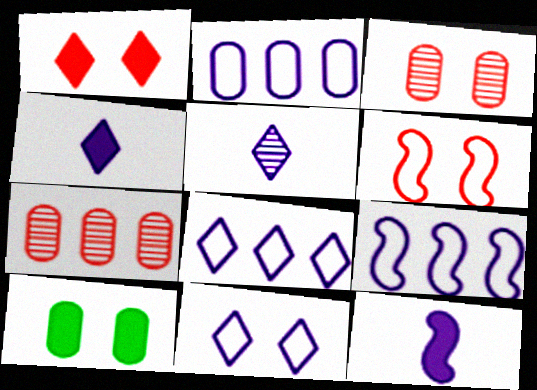[[1, 3, 6], 
[2, 8, 9]]